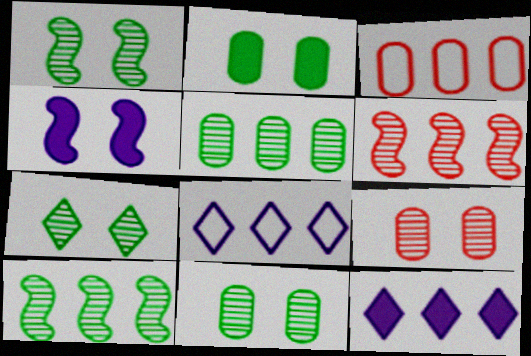[[1, 7, 11], 
[3, 10, 12]]